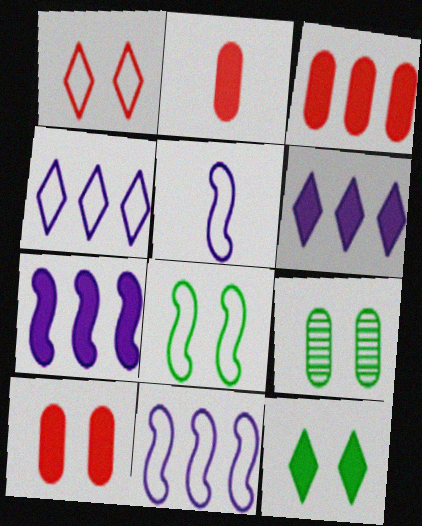[[2, 3, 10], 
[2, 7, 12], 
[8, 9, 12]]